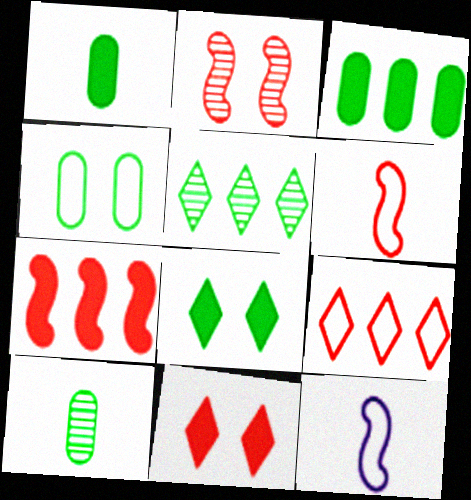[[2, 6, 7], 
[3, 4, 10], 
[4, 9, 12]]